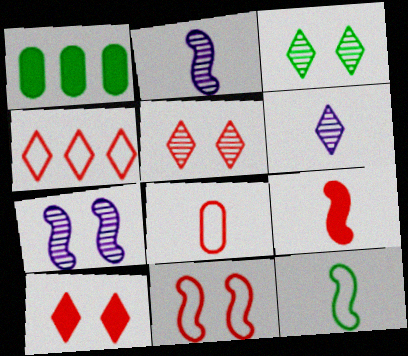[[1, 3, 12], 
[1, 6, 11], 
[2, 9, 12], 
[4, 8, 11]]